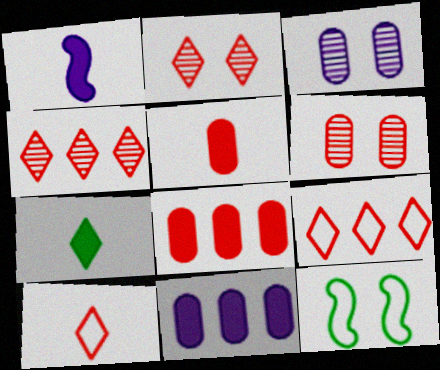[[1, 5, 7]]